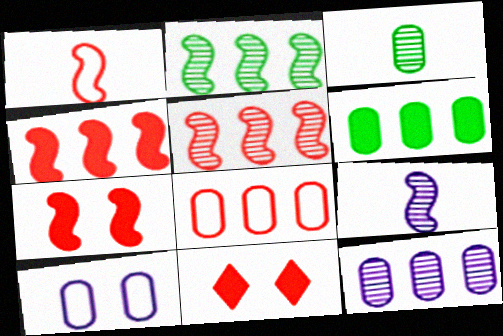[[1, 5, 7], 
[6, 8, 12]]